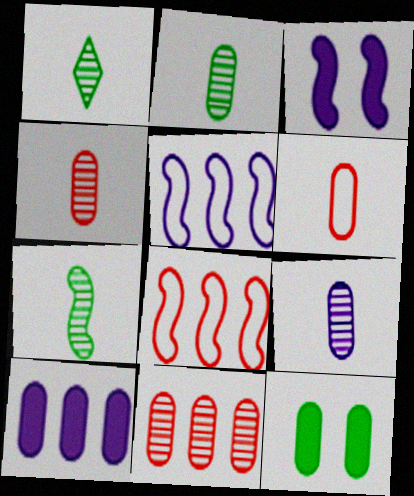[[1, 2, 7], 
[2, 4, 9], 
[3, 7, 8]]